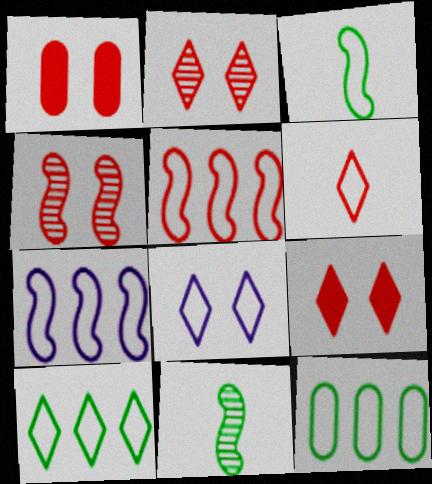[[6, 8, 10]]